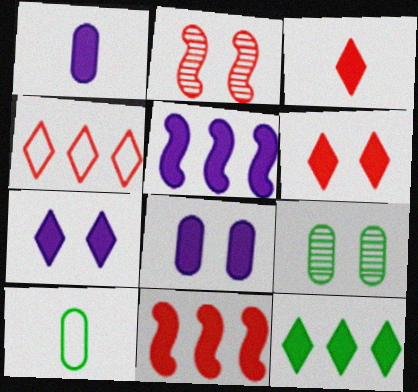[[1, 5, 7], 
[3, 7, 12]]